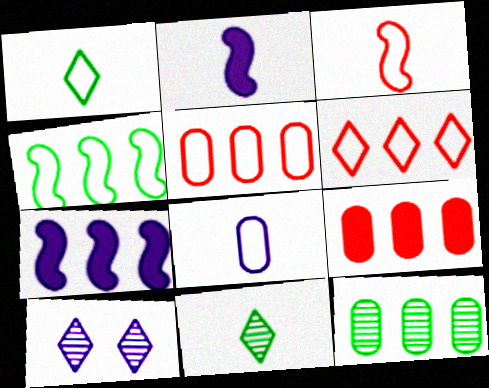[[1, 3, 8], 
[6, 7, 12], 
[7, 8, 10]]